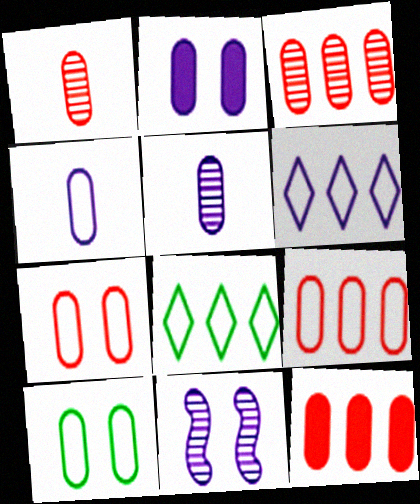[[1, 7, 12], 
[3, 9, 12], 
[4, 9, 10], 
[5, 10, 12]]